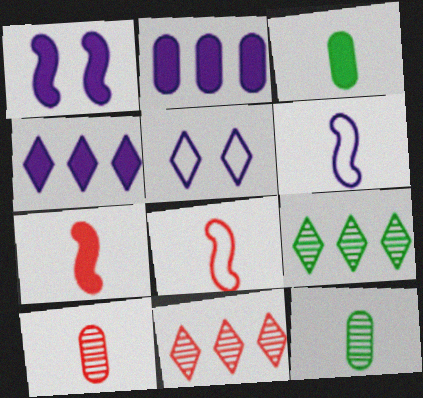[]